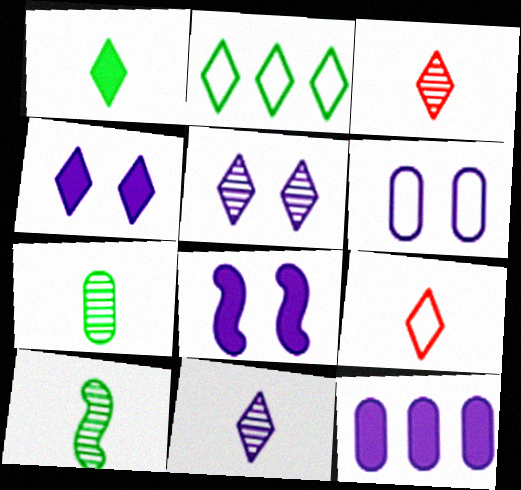[[1, 9, 11], 
[2, 3, 4], 
[5, 6, 8]]